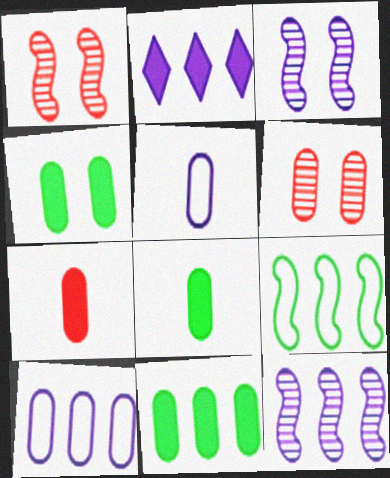[[2, 3, 5], 
[2, 10, 12], 
[4, 8, 11], 
[5, 6, 11], 
[6, 8, 10]]